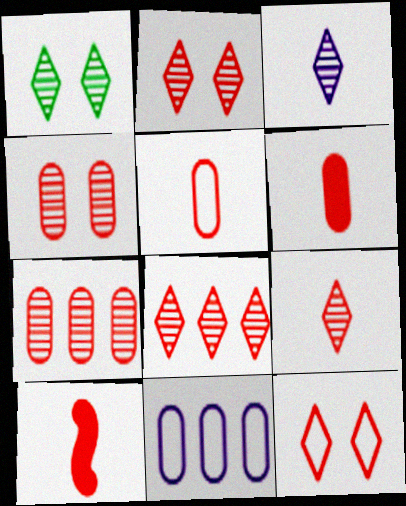[[1, 3, 8], 
[1, 10, 11], 
[2, 8, 9], 
[5, 9, 10], 
[7, 10, 12]]